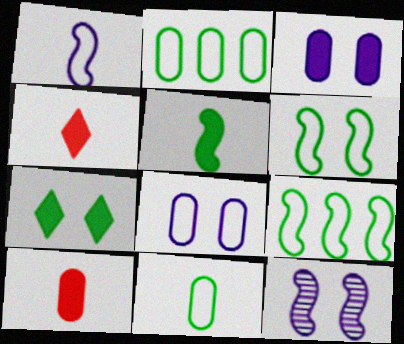[[2, 4, 12]]